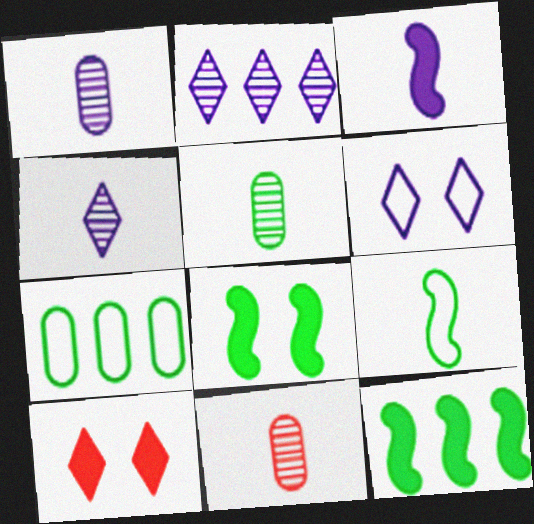[[1, 5, 11], 
[6, 11, 12]]